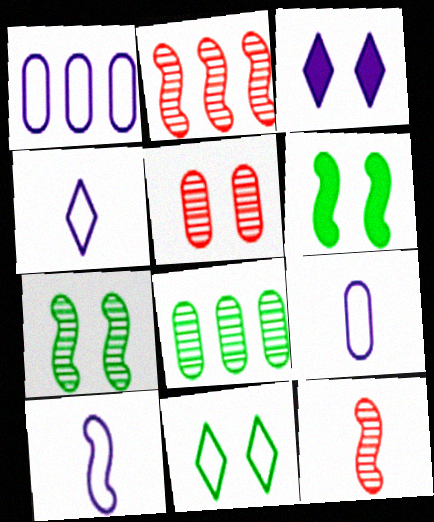[[2, 6, 10], 
[4, 9, 10]]